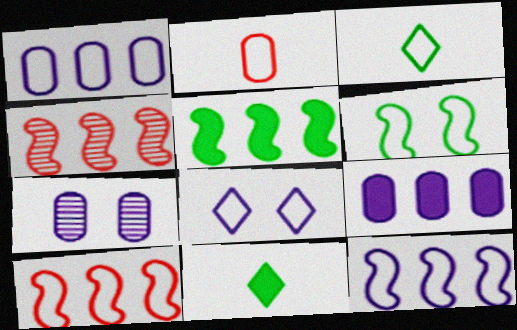[[4, 5, 12], 
[7, 10, 11]]